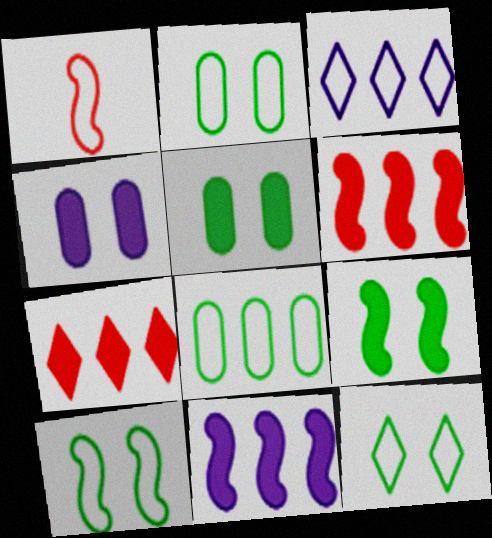[[1, 2, 3], 
[2, 10, 12]]